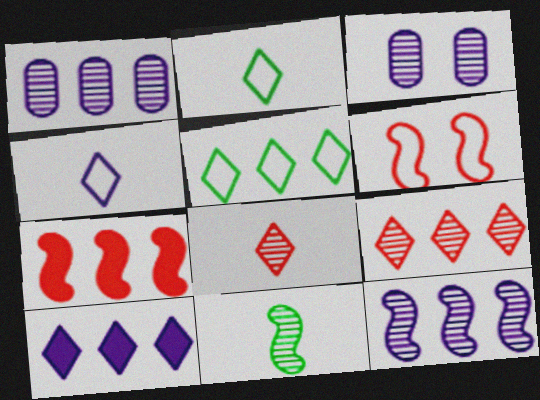[[1, 5, 7], 
[2, 3, 7], 
[3, 9, 11], 
[5, 9, 10]]